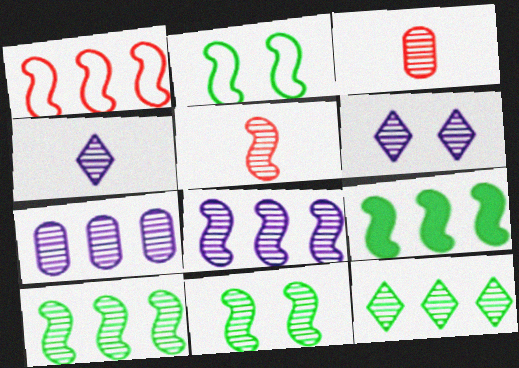[[1, 8, 9], 
[3, 6, 10], 
[5, 8, 11]]